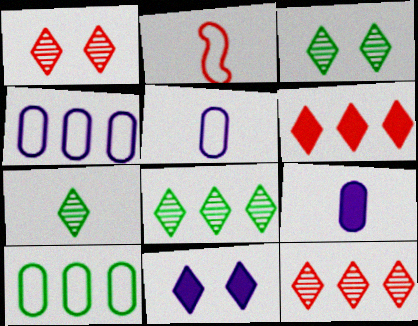[[2, 7, 9], 
[3, 7, 8]]